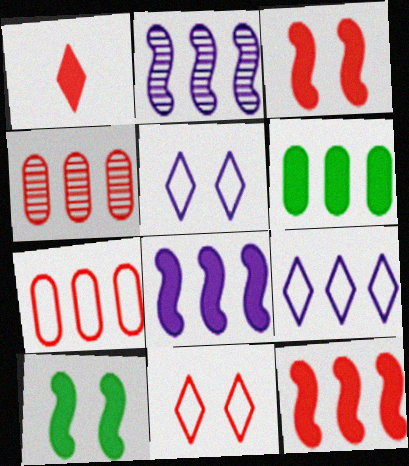[]